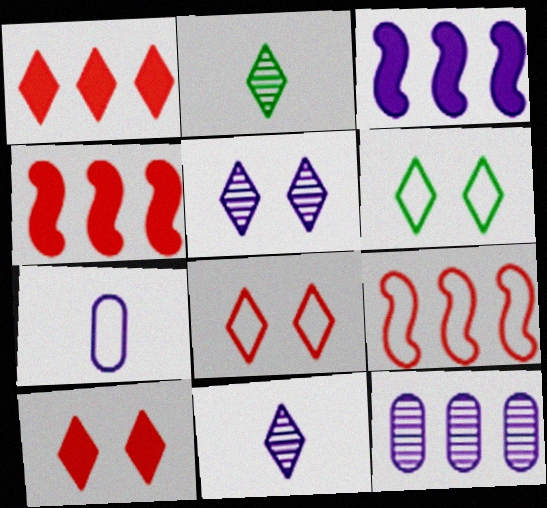[[1, 6, 11], 
[3, 5, 7], 
[5, 6, 10], 
[6, 7, 9]]